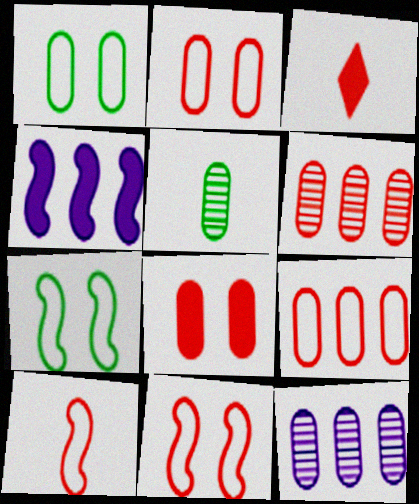[[3, 6, 11], 
[3, 7, 12]]